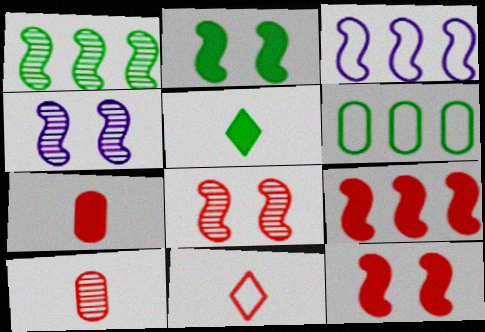[[1, 3, 9]]